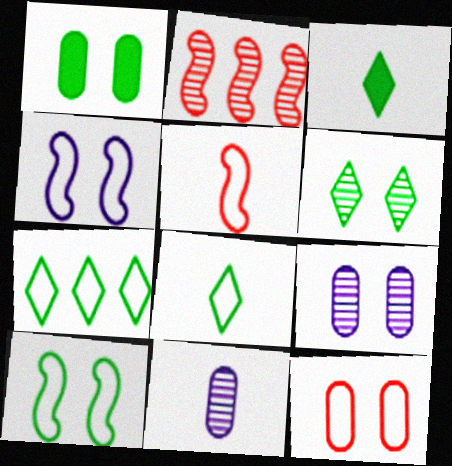[[1, 6, 10], 
[1, 9, 12], 
[2, 6, 11], 
[3, 5, 11], 
[3, 6, 7]]